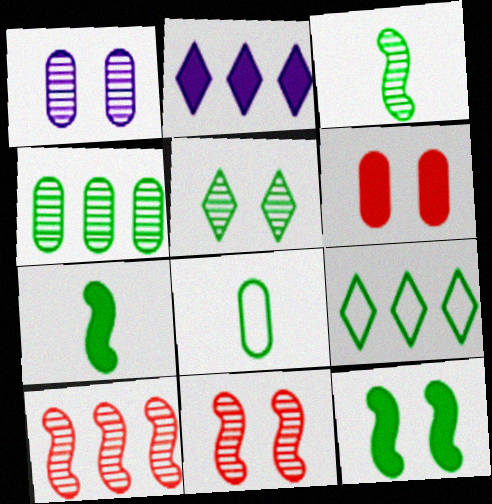[[1, 5, 11], 
[2, 6, 7], 
[2, 8, 11], 
[3, 4, 5]]